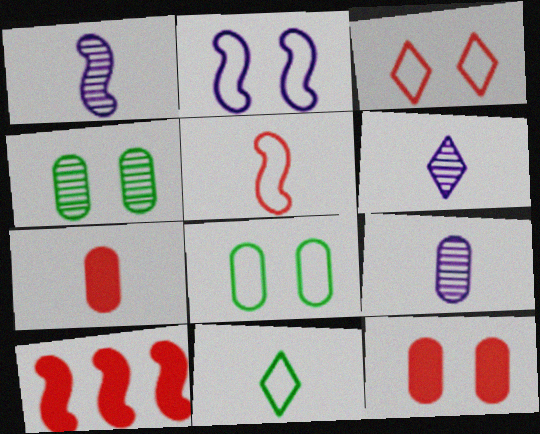[[1, 6, 9], 
[1, 7, 11], 
[2, 3, 8], 
[6, 8, 10]]